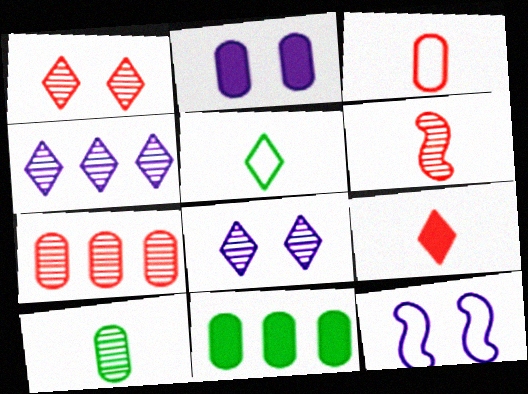[[1, 6, 7], 
[2, 8, 12], 
[3, 6, 9]]